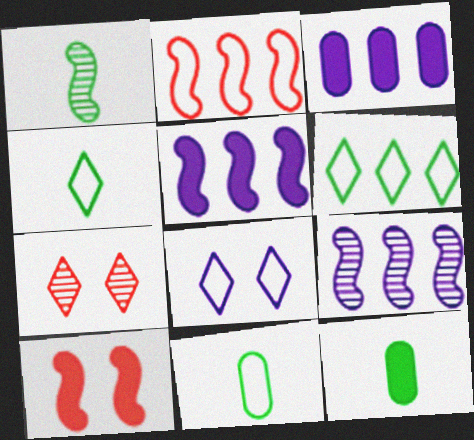[[1, 4, 12], 
[2, 8, 11], 
[5, 7, 11]]